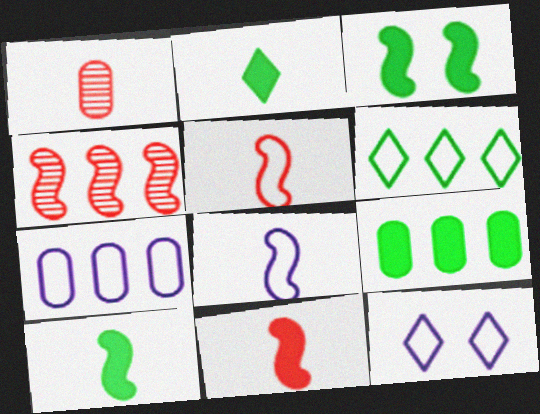[[1, 2, 8], 
[2, 3, 9], 
[3, 4, 8], 
[7, 8, 12]]